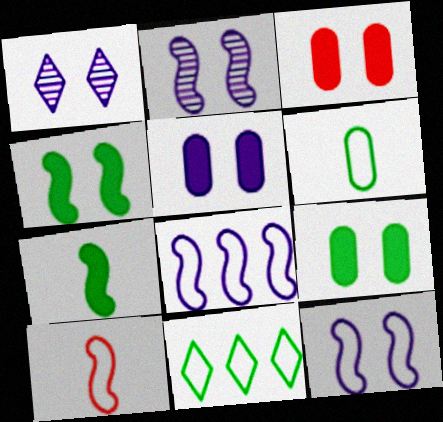[[1, 5, 12], 
[3, 5, 9]]